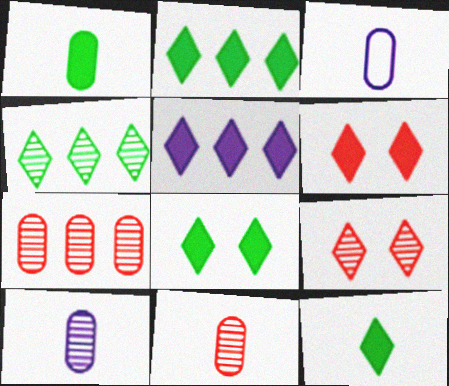[[1, 3, 11], 
[2, 8, 12], 
[5, 6, 12]]